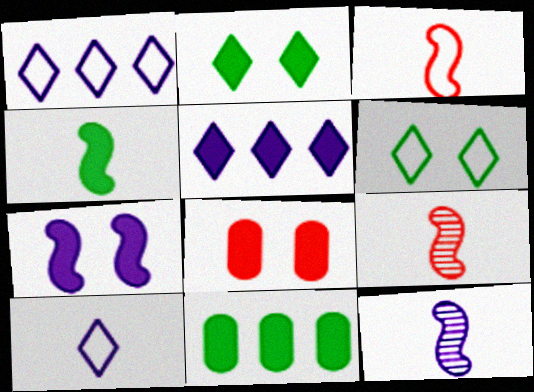[[2, 4, 11], 
[2, 7, 8], 
[3, 4, 12], 
[4, 5, 8]]